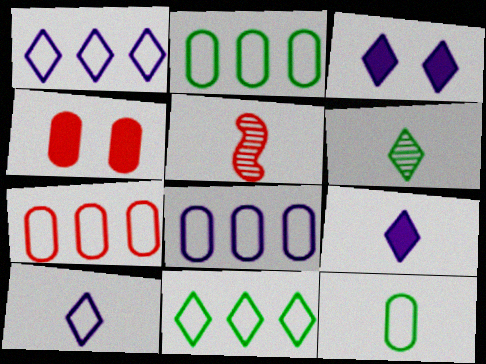[[2, 3, 5], 
[2, 7, 8], 
[5, 9, 12]]